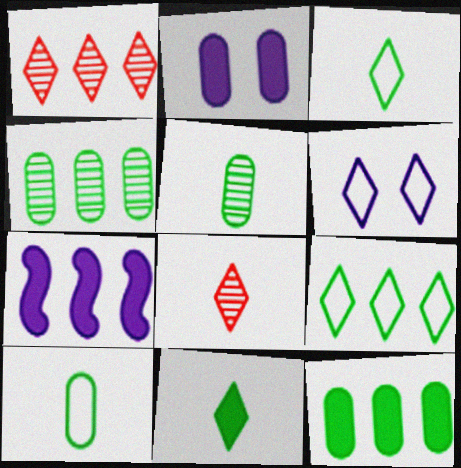[[1, 6, 11]]